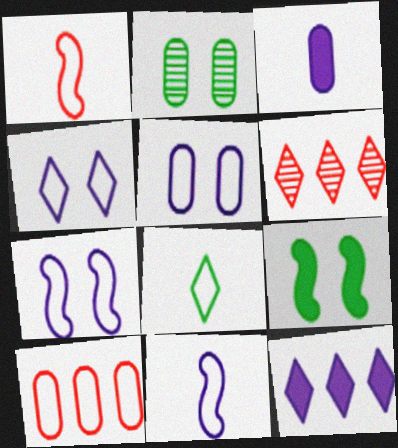[[1, 2, 12], 
[2, 3, 10], 
[4, 5, 7], 
[7, 8, 10]]